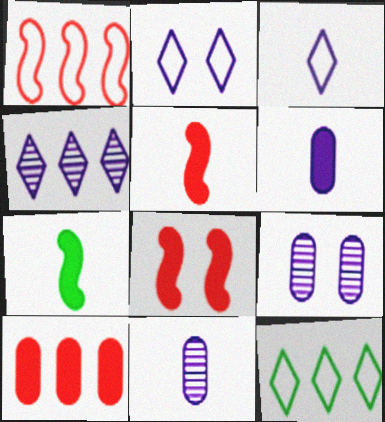[[5, 9, 12], 
[8, 11, 12]]